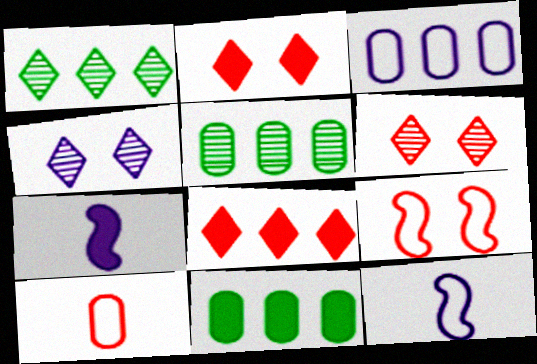[[2, 5, 12], 
[2, 7, 11], 
[3, 4, 7], 
[6, 11, 12]]